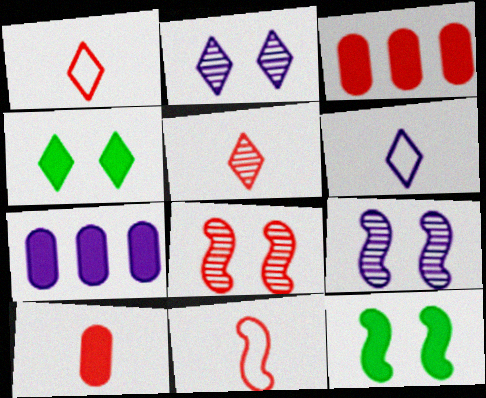[[1, 3, 8], 
[5, 10, 11], 
[6, 7, 9]]